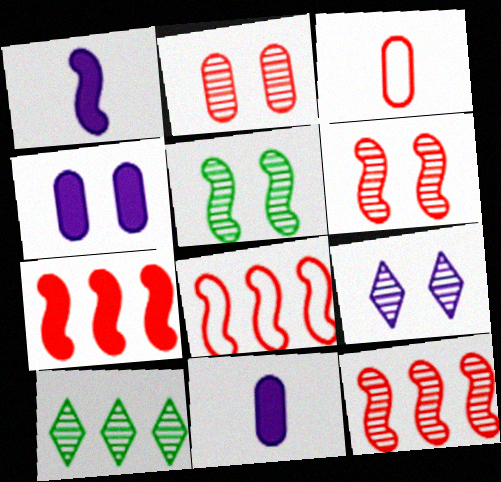[[1, 5, 8], 
[2, 5, 9], 
[7, 8, 12]]